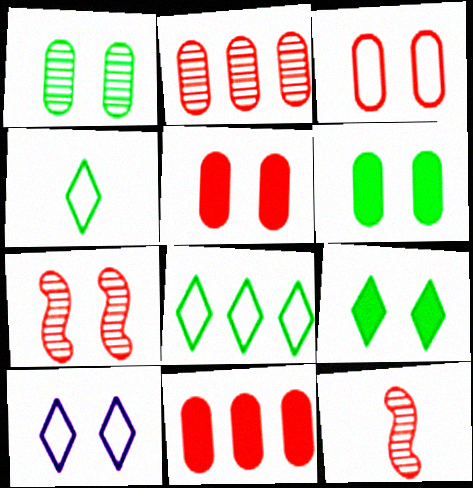[[6, 7, 10]]